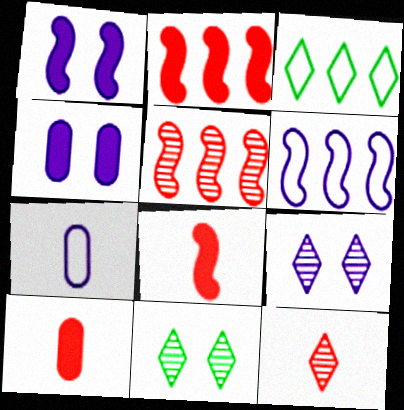[[2, 7, 11], 
[6, 10, 11]]